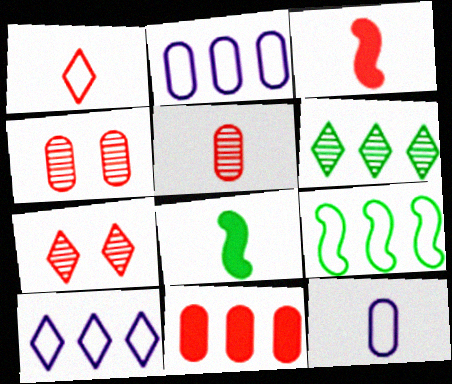[[1, 3, 5], 
[2, 7, 8], 
[4, 8, 10]]